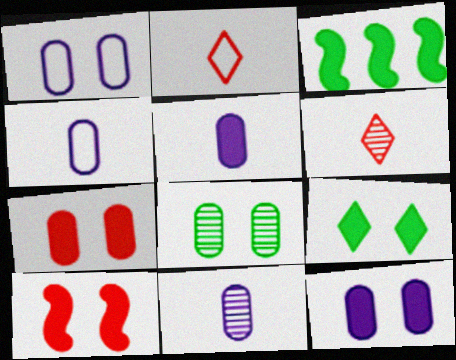[[1, 3, 6], 
[1, 7, 8], 
[4, 5, 11], 
[9, 10, 12]]